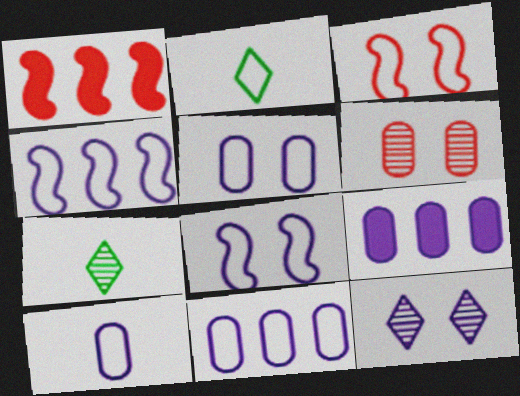[[1, 5, 7], 
[2, 3, 11], 
[3, 7, 9], 
[5, 10, 11]]